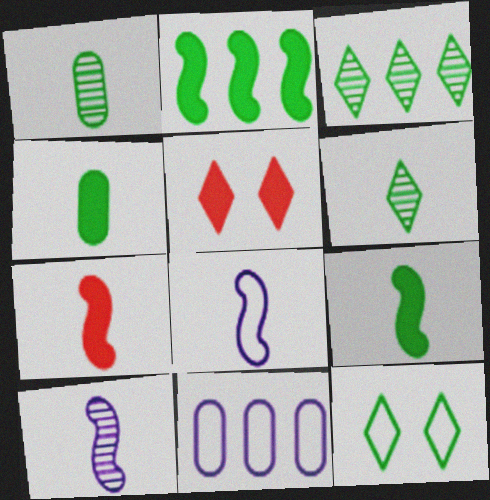[[1, 2, 12]]